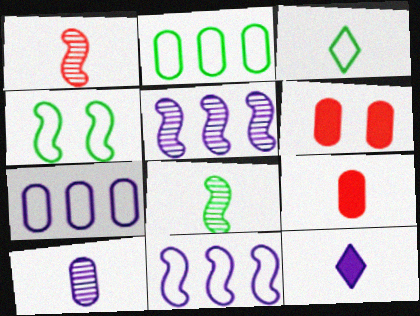[[2, 3, 4], 
[2, 6, 10], 
[3, 5, 6]]